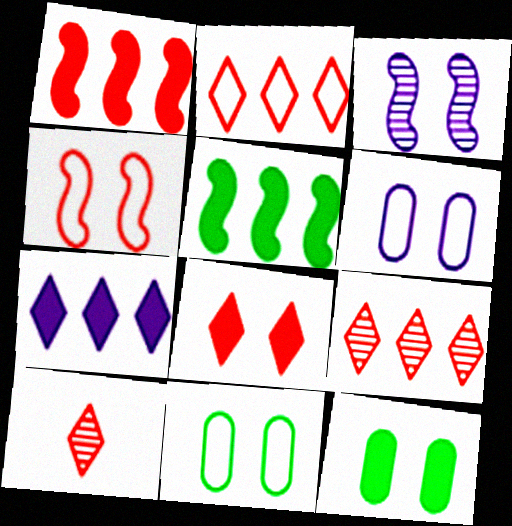[[2, 8, 10], 
[3, 8, 11], 
[5, 6, 10]]